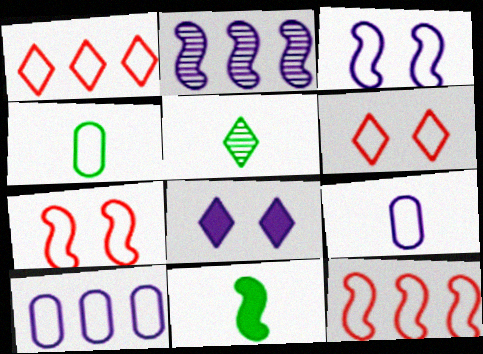[[1, 3, 4], 
[1, 5, 8], 
[2, 7, 11], 
[2, 8, 9], 
[4, 5, 11]]